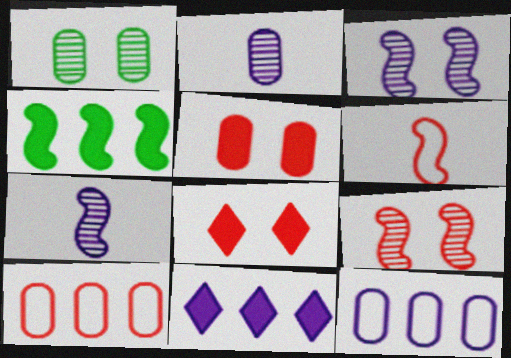[[1, 6, 11], 
[3, 4, 6]]